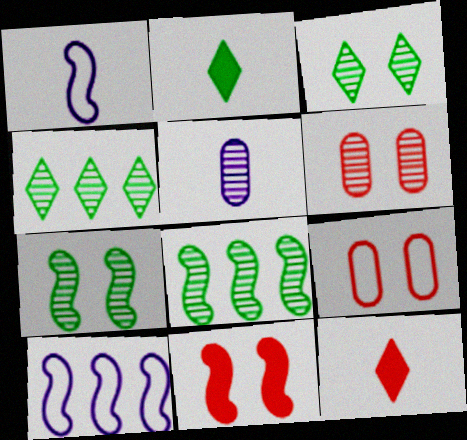[[1, 8, 11], 
[2, 6, 10]]